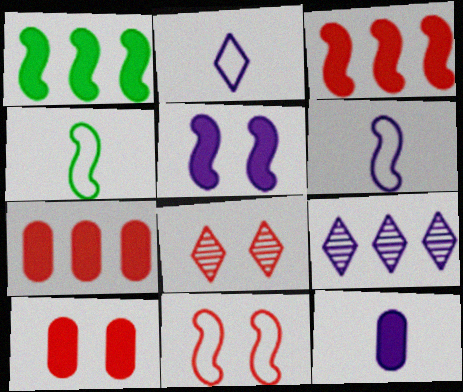[[4, 9, 10], 
[8, 10, 11]]